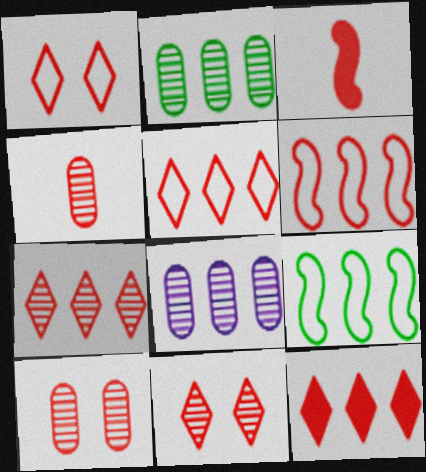[[3, 5, 10], 
[5, 7, 12], 
[8, 9, 12]]